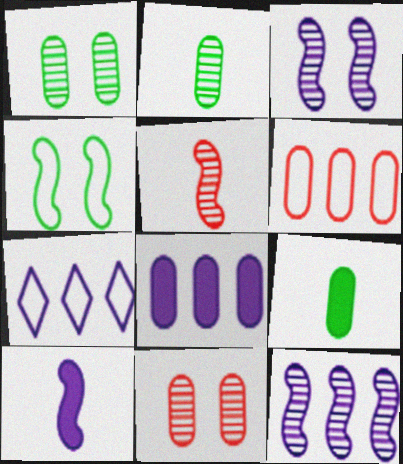[[7, 8, 12]]